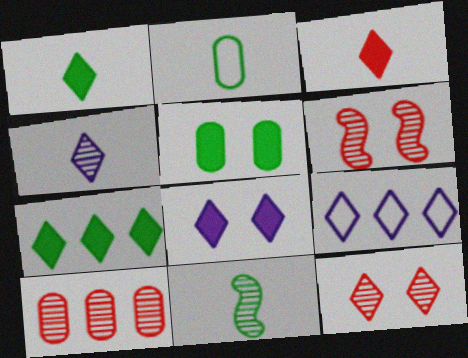[[1, 2, 11], 
[1, 9, 12], 
[3, 7, 8], 
[4, 8, 9]]